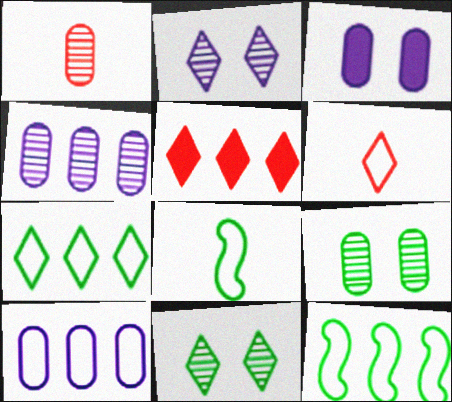[[1, 4, 9], 
[4, 5, 12]]